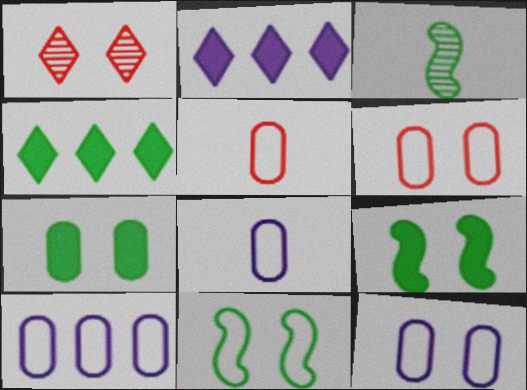[[1, 9, 12], 
[2, 3, 6], 
[8, 10, 12]]